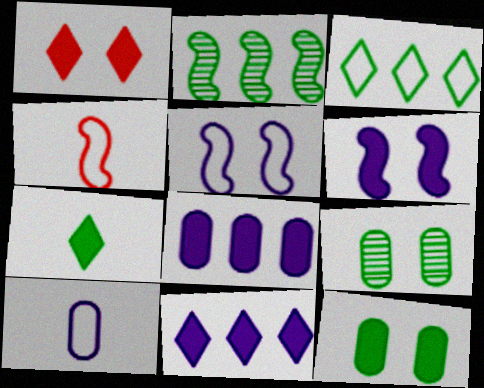[[1, 2, 10], 
[1, 5, 9], 
[1, 6, 12], 
[1, 7, 11], 
[2, 4, 6], 
[4, 9, 11]]